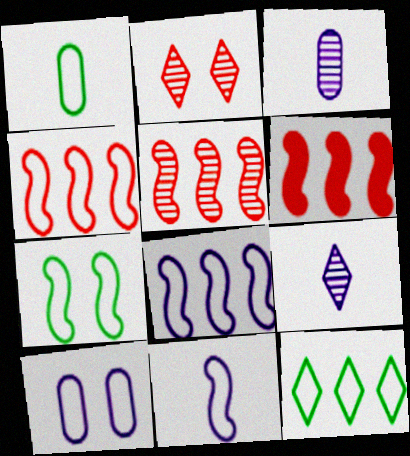[[1, 7, 12], 
[4, 5, 6], 
[4, 7, 11]]